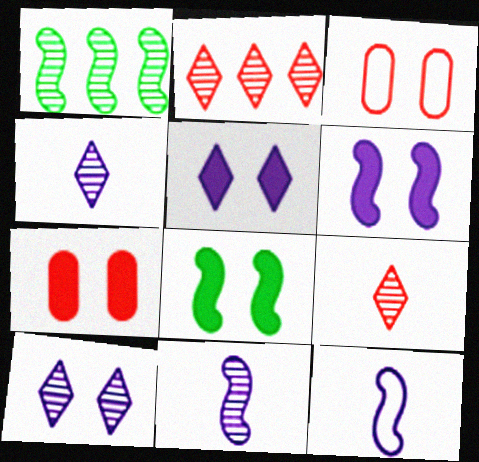[[3, 8, 10], 
[5, 7, 8]]